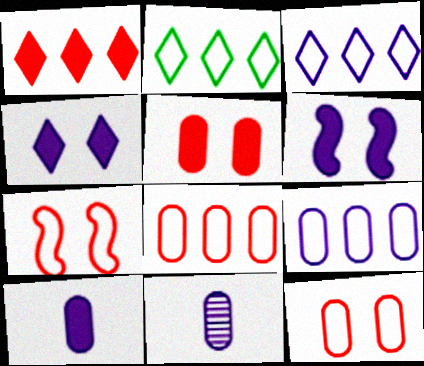[[3, 6, 11]]